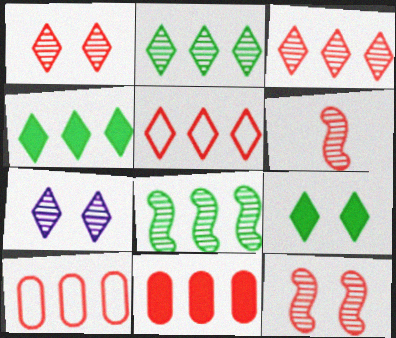[]